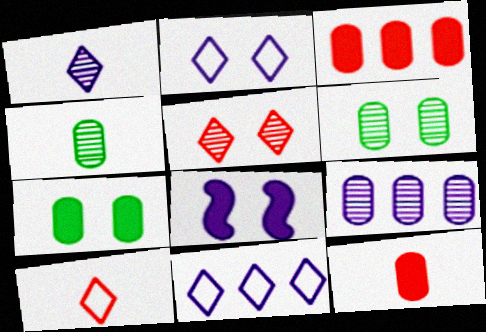[]